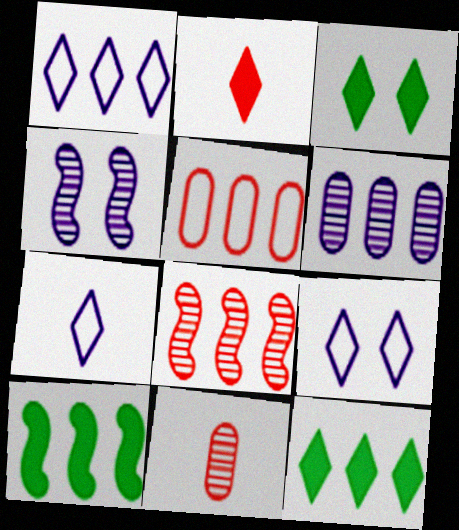[[1, 7, 9], 
[9, 10, 11]]